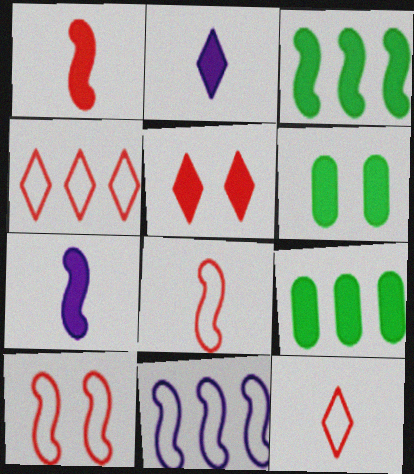[[5, 7, 9]]